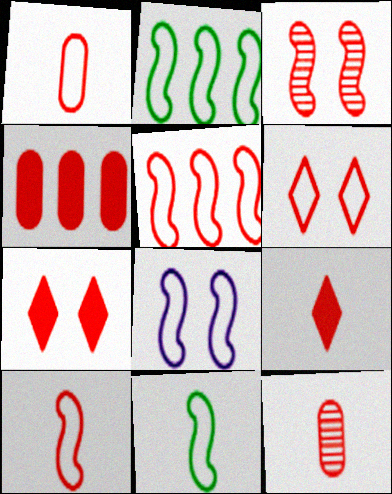[[1, 5, 6], 
[2, 8, 10], 
[5, 7, 12], 
[5, 8, 11], 
[9, 10, 12]]